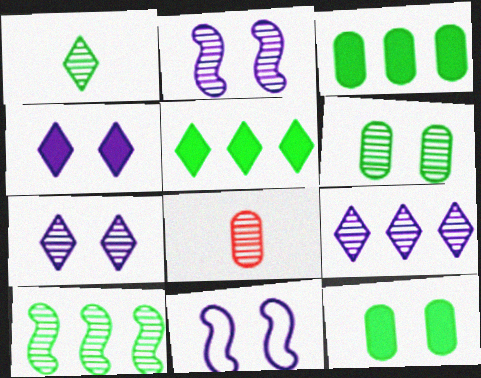[[1, 6, 10], 
[5, 8, 11], 
[7, 8, 10]]